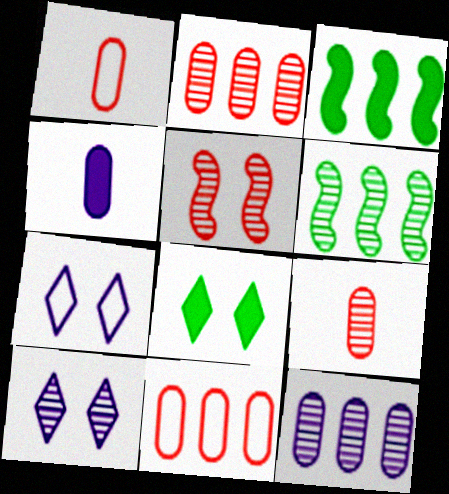[[1, 3, 10], 
[3, 7, 9], 
[6, 9, 10]]